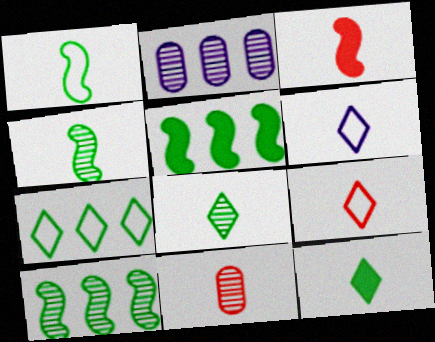[[3, 9, 11]]